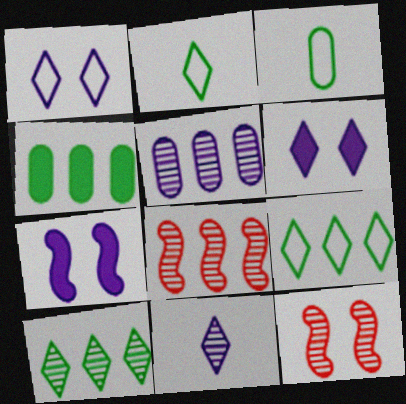[[3, 6, 8], 
[5, 8, 10]]